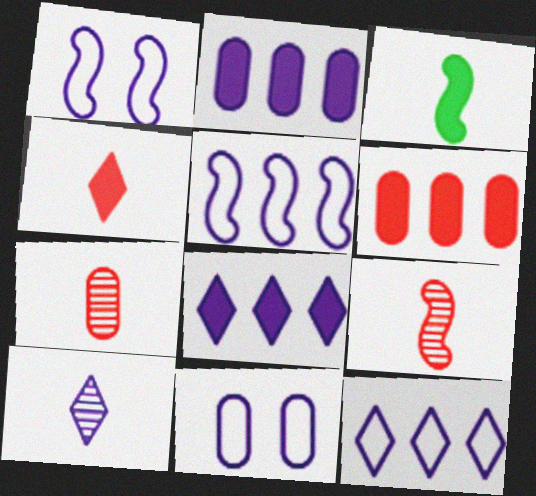[[1, 2, 10]]